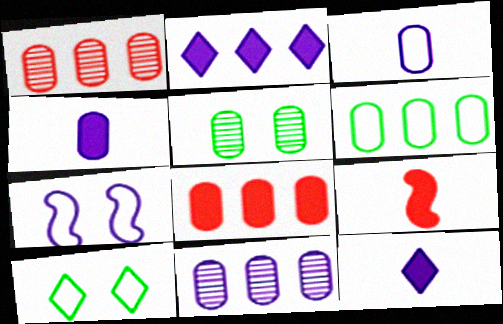[[3, 5, 8], 
[6, 8, 11], 
[7, 11, 12], 
[9, 10, 11]]